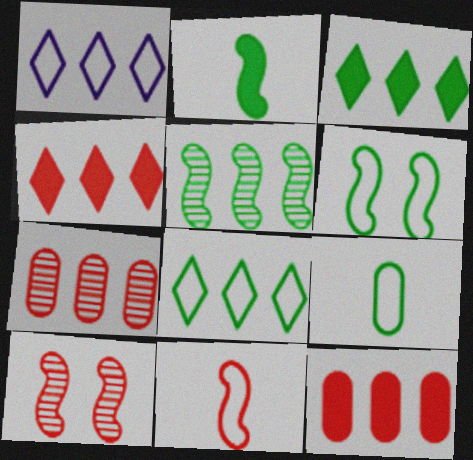[[1, 5, 12], 
[2, 5, 6], 
[6, 8, 9]]